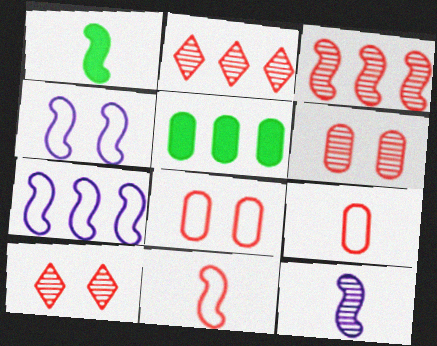[[1, 3, 4], 
[1, 11, 12], 
[2, 5, 7]]